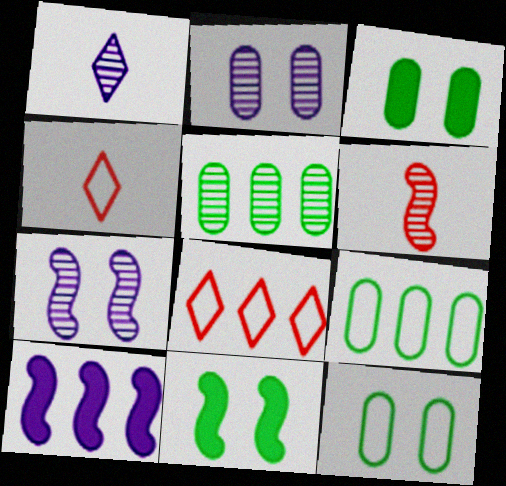[[5, 8, 10]]